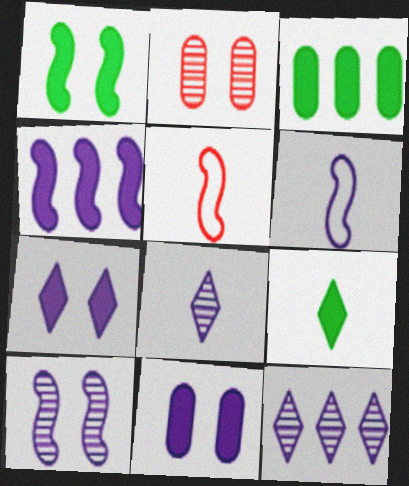[[1, 3, 9], 
[4, 6, 10], 
[6, 11, 12]]